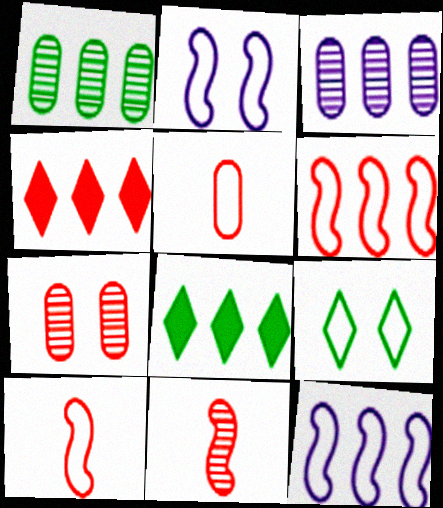[[1, 4, 12], 
[3, 6, 8], 
[4, 7, 10], 
[5, 9, 12]]